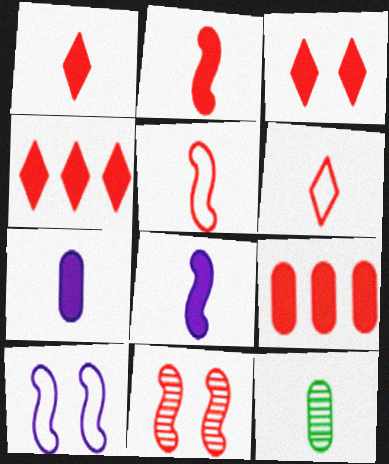[[1, 3, 4], 
[2, 3, 9], 
[4, 10, 12], 
[6, 8, 12], 
[6, 9, 11]]